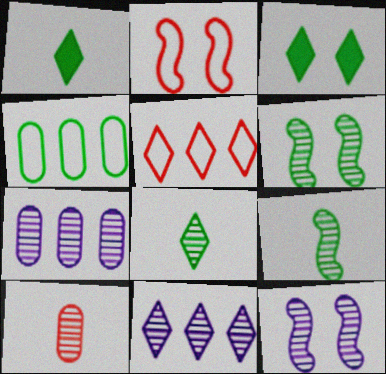[[1, 2, 7], 
[1, 4, 6], 
[3, 4, 9], 
[6, 10, 11]]